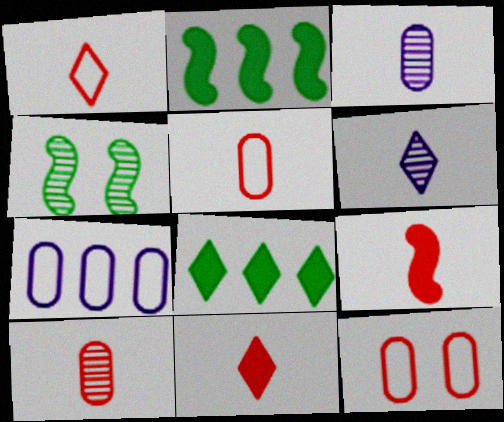[[1, 9, 10], 
[2, 6, 12], 
[4, 7, 11]]